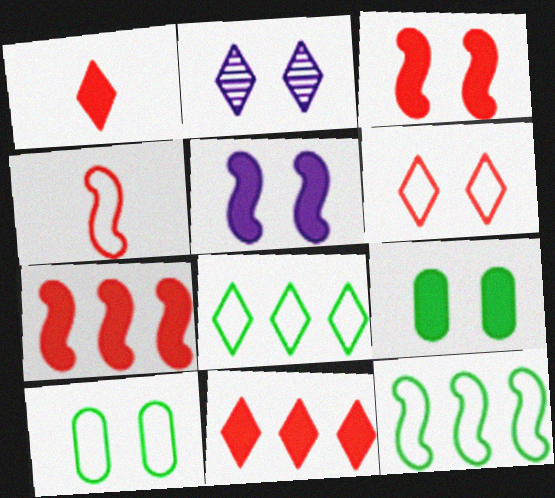[[1, 2, 8], 
[2, 3, 10]]